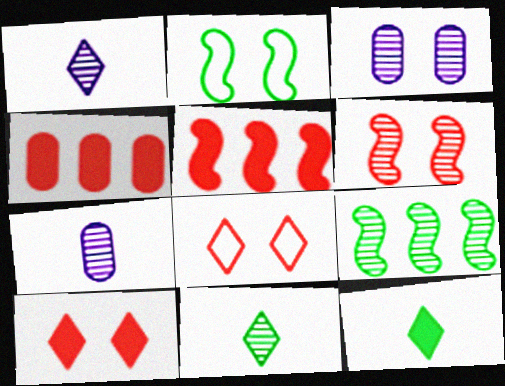[[1, 2, 4], 
[2, 3, 10]]